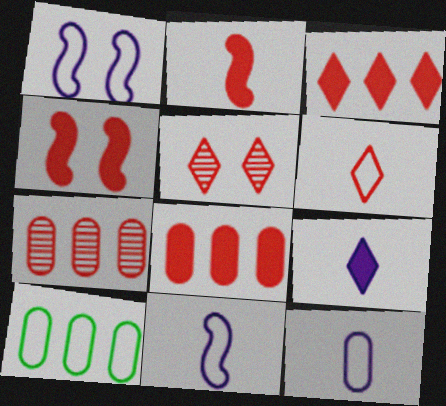[[1, 6, 10], 
[3, 5, 6], 
[4, 6, 7]]